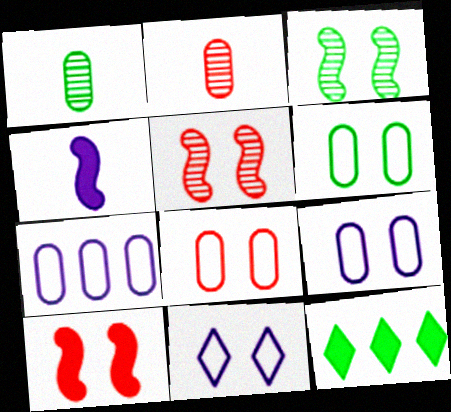[[6, 8, 9]]